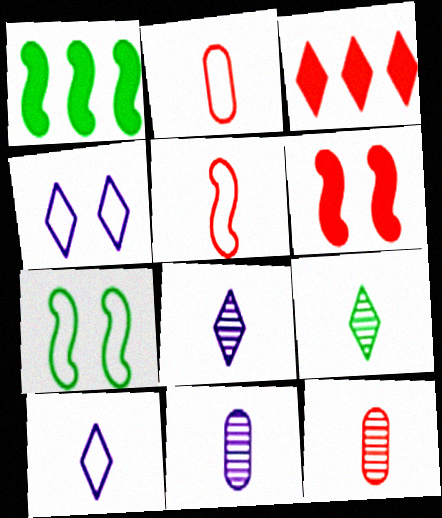[[1, 4, 12], 
[3, 4, 9], 
[3, 7, 11]]